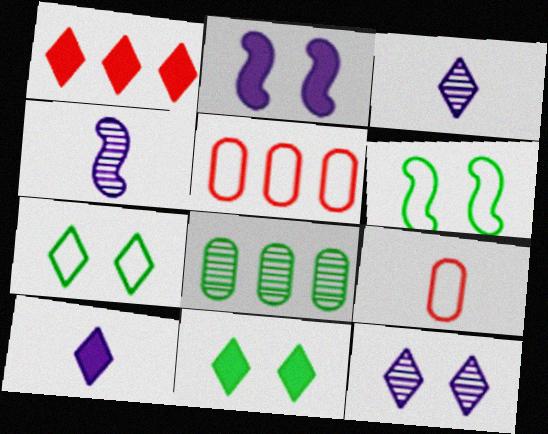[[1, 3, 7], 
[1, 10, 11], 
[4, 5, 11]]